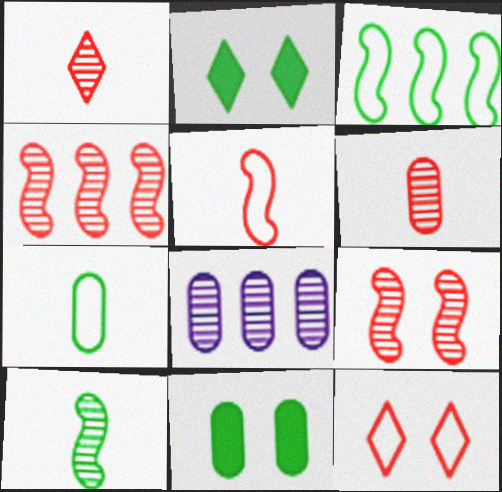[[2, 5, 8]]